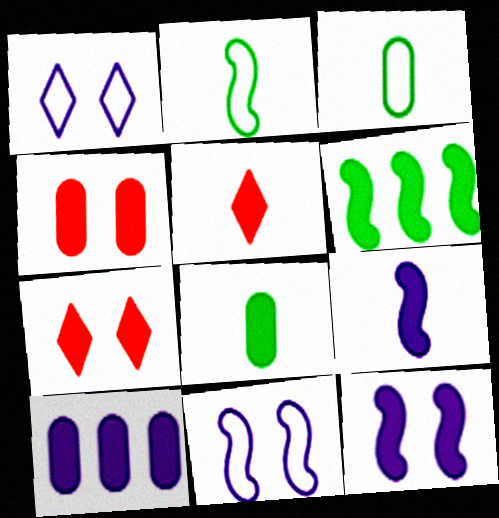[[4, 8, 10], 
[5, 8, 9]]